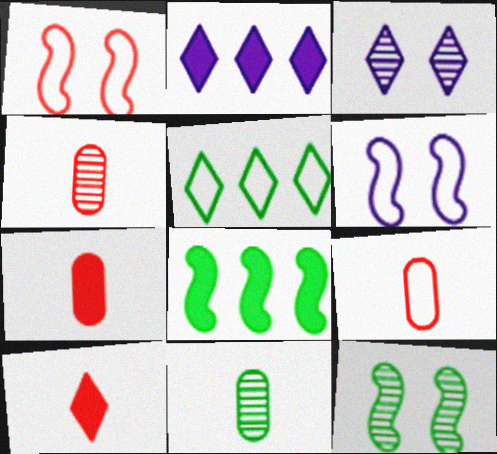[[1, 2, 11], 
[2, 9, 12], 
[3, 5, 10], 
[3, 8, 9], 
[4, 7, 9], 
[5, 6, 9]]